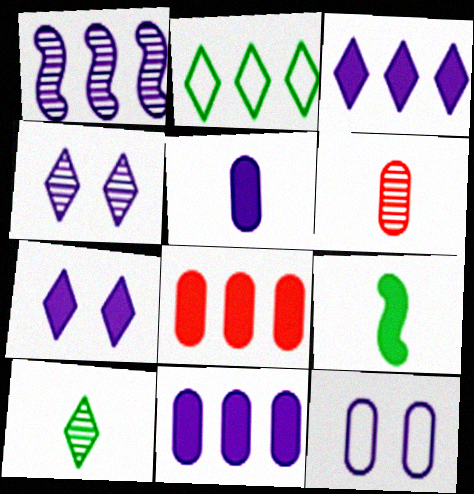[[1, 2, 8], 
[7, 8, 9]]